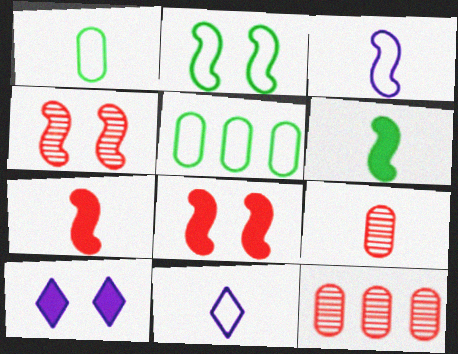[[6, 9, 11]]